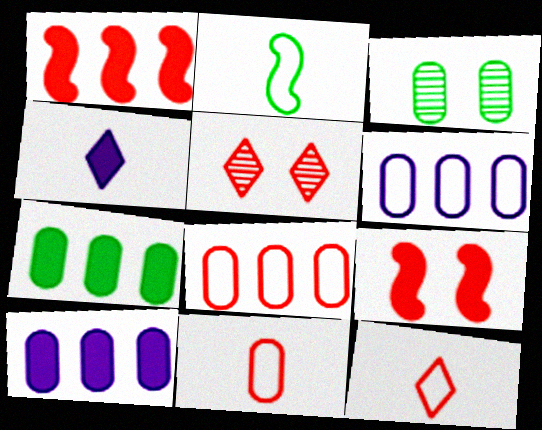[[1, 5, 11], 
[2, 5, 10], 
[3, 10, 11], 
[4, 7, 9]]